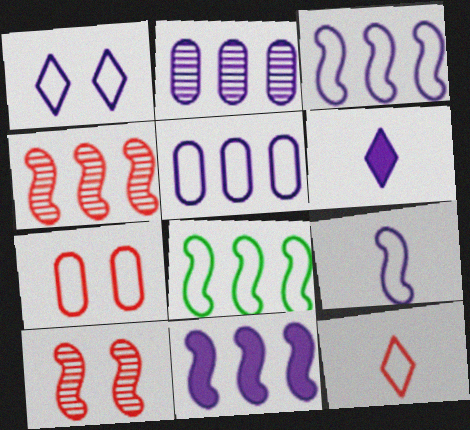[[1, 5, 9], 
[4, 8, 11]]